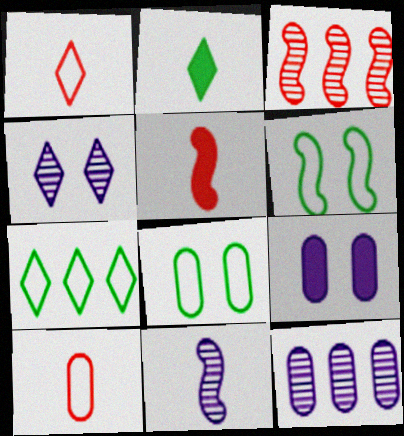[[2, 10, 11], 
[4, 11, 12]]